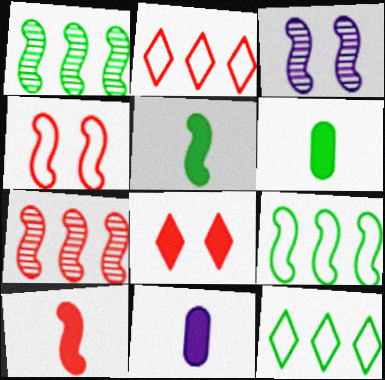[[2, 3, 6], 
[3, 9, 10], 
[4, 7, 10]]